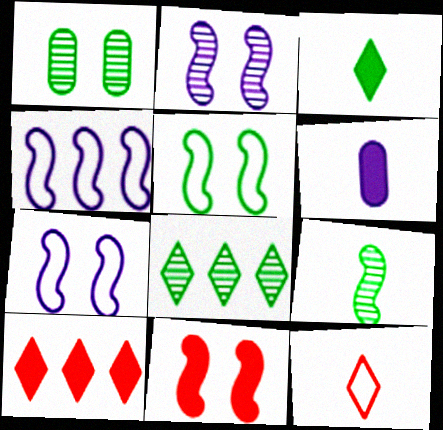[[1, 8, 9], 
[2, 5, 11], 
[4, 9, 11], 
[6, 9, 12]]